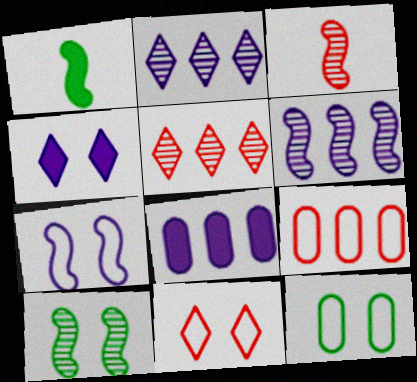[[3, 6, 10], 
[7, 11, 12]]